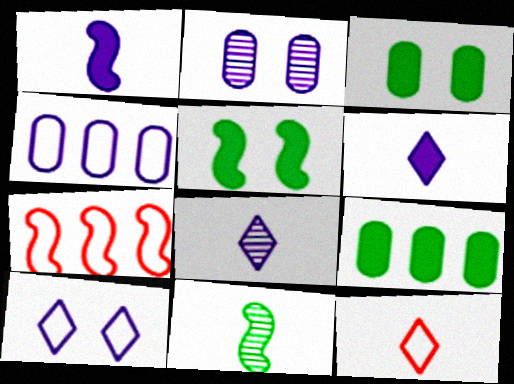[[3, 7, 8]]